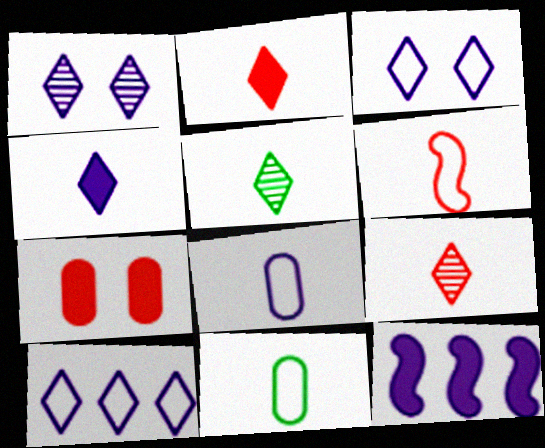[[1, 4, 10], 
[1, 8, 12]]